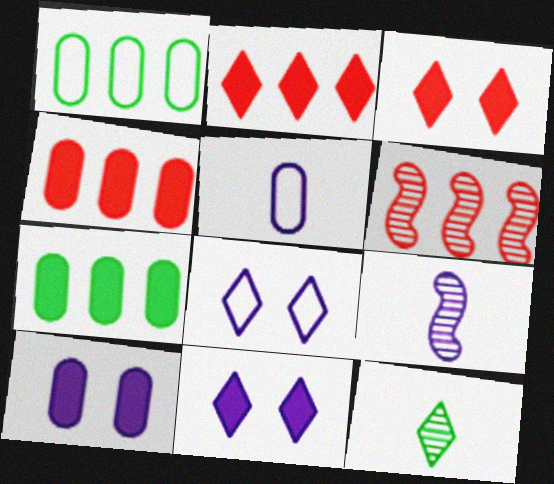[[1, 3, 9], 
[2, 8, 12]]